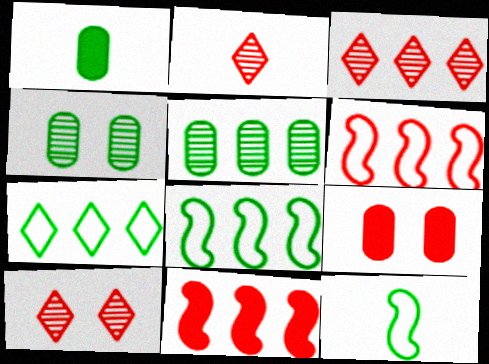[[2, 3, 10], 
[2, 6, 9]]